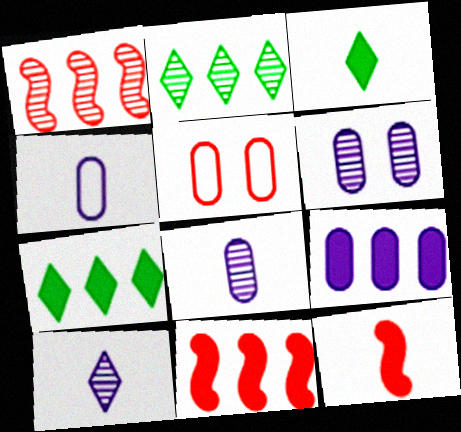[[4, 6, 9], 
[7, 9, 11]]